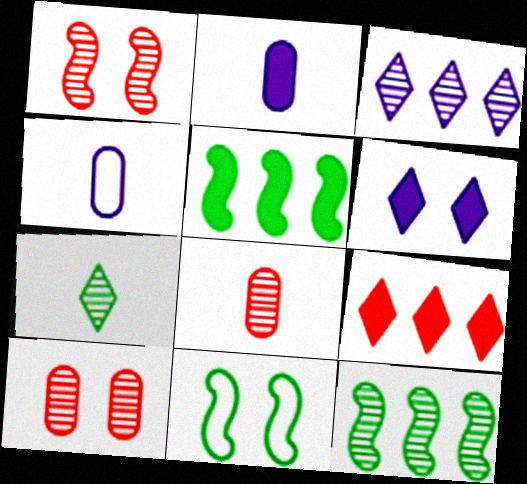[[6, 10, 11]]